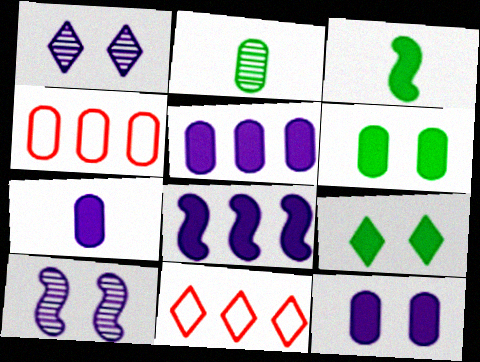[[1, 3, 4], 
[2, 4, 12], 
[5, 7, 12]]